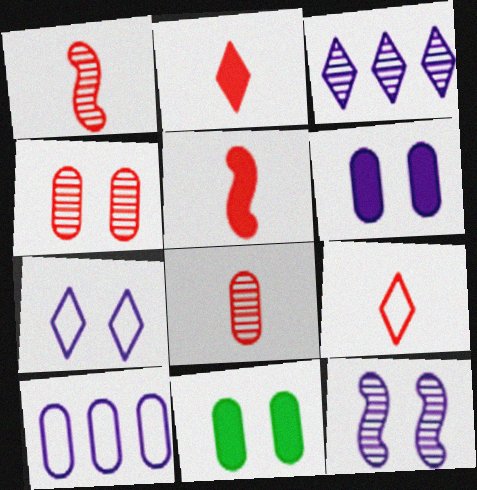[[5, 8, 9], 
[6, 7, 12], 
[8, 10, 11]]